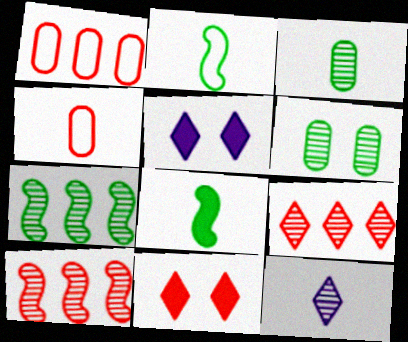[[4, 5, 7], 
[4, 8, 12], 
[4, 10, 11], 
[6, 10, 12]]